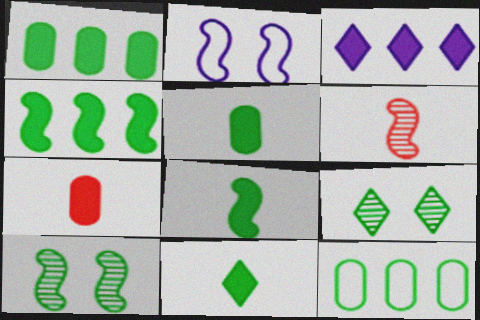[[2, 4, 6], 
[5, 8, 11], 
[8, 9, 12], 
[10, 11, 12]]